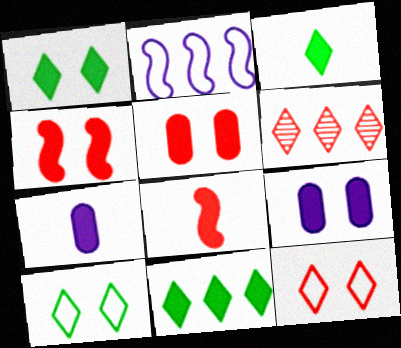[[1, 3, 11], 
[1, 4, 9], 
[3, 7, 8], 
[4, 7, 11], 
[8, 9, 11]]